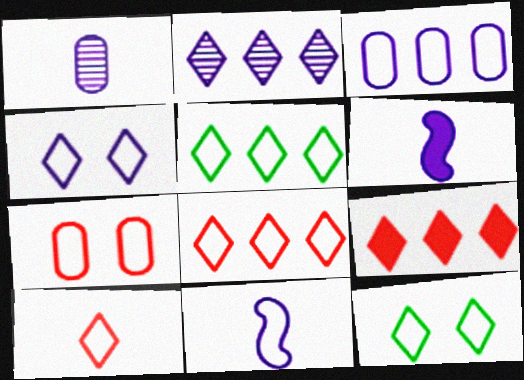[[2, 5, 9], 
[3, 4, 11], 
[4, 5, 10], 
[5, 7, 11]]